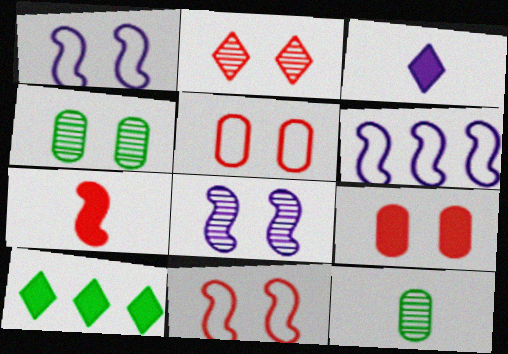[[2, 4, 8], 
[2, 9, 11]]